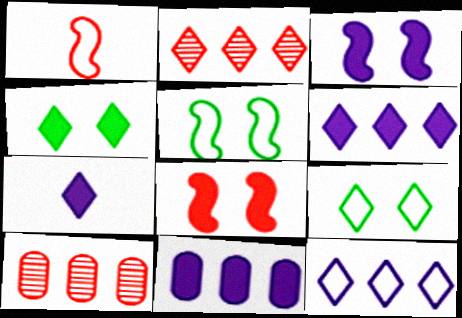[[2, 7, 9], 
[3, 7, 11], 
[5, 7, 10]]